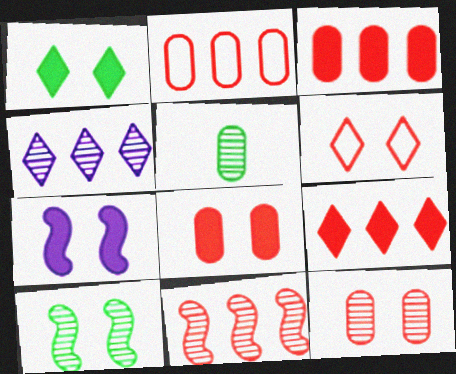[[1, 7, 8], 
[2, 9, 11]]